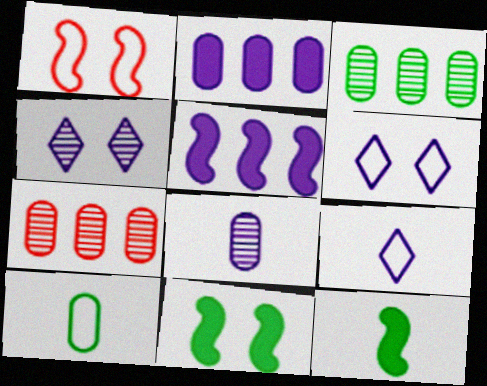[[5, 6, 8], 
[6, 7, 12], 
[7, 9, 11]]